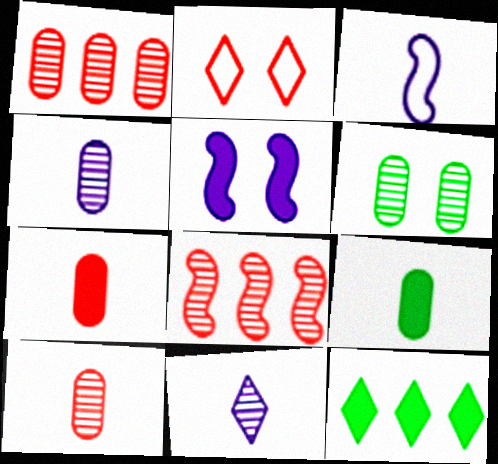[[1, 4, 6], 
[2, 5, 6], 
[2, 7, 8], 
[2, 11, 12], 
[5, 7, 12], 
[6, 8, 11]]